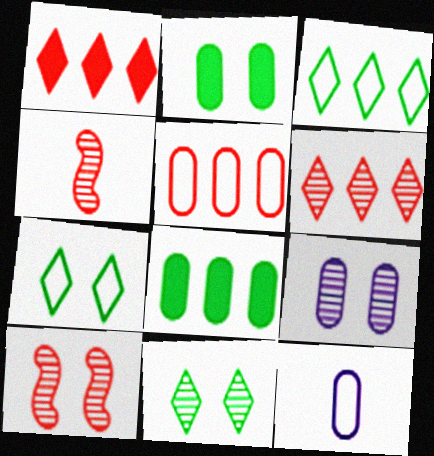[[9, 10, 11]]